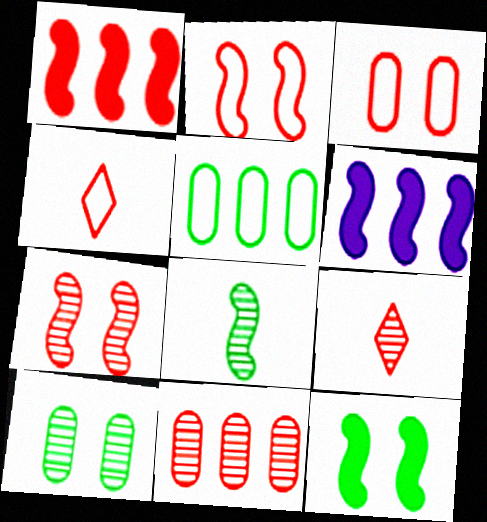[[1, 3, 9], 
[2, 6, 8], 
[4, 6, 10], 
[7, 9, 11]]